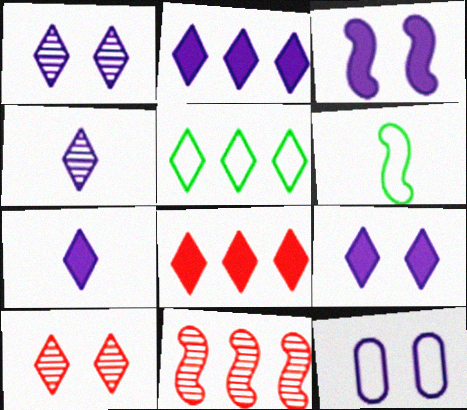[[1, 3, 12], 
[2, 7, 9], 
[3, 6, 11], 
[5, 7, 10]]